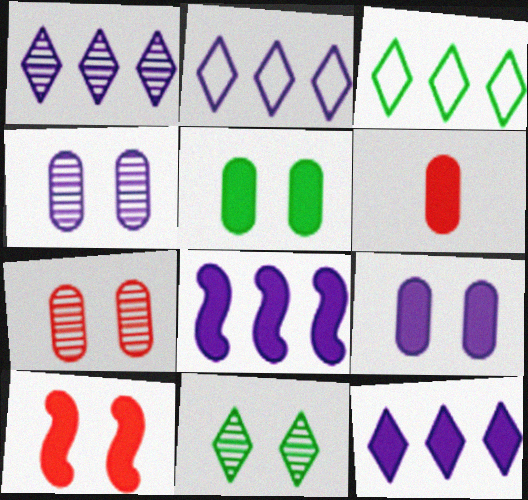[[1, 2, 12]]